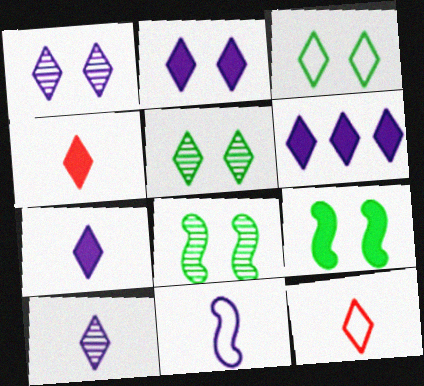[[2, 6, 7], 
[5, 6, 12]]